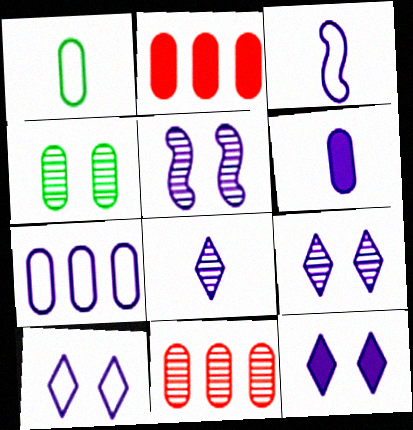[[3, 6, 8], 
[3, 7, 10], 
[9, 10, 12]]